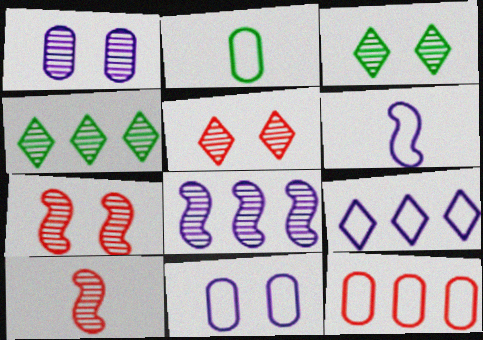[[1, 3, 7], 
[1, 4, 10], 
[2, 11, 12], 
[6, 9, 11]]